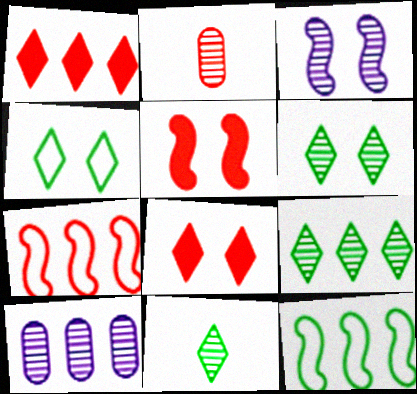[[1, 10, 12], 
[2, 3, 9], 
[2, 7, 8], 
[6, 9, 11]]